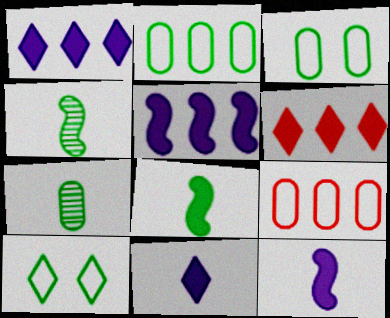[]